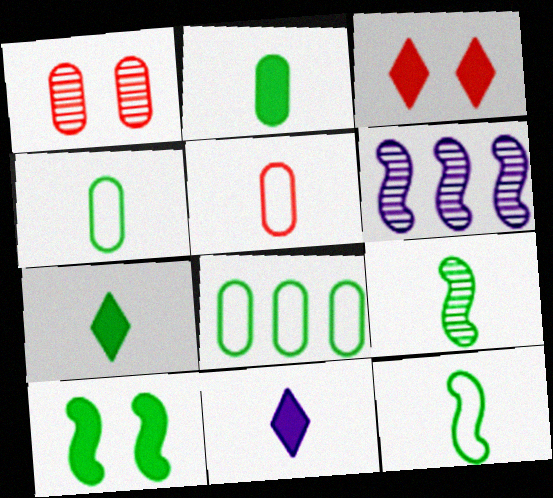[[3, 4, 6], 
[4, 7, 9], 
[5, 9, 11]]